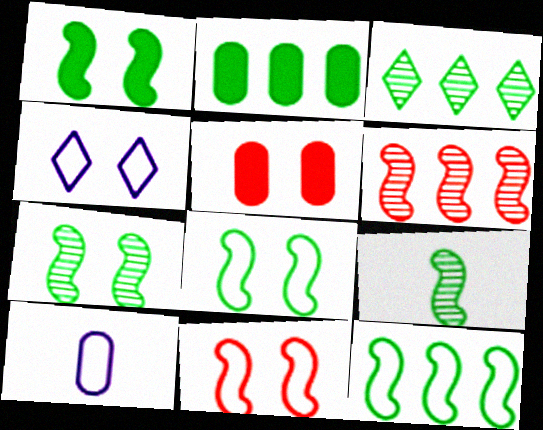[[1, 7, 8], 
[1, 9, 12], 
[2, 3, 12], 
[4, 5, 7]]